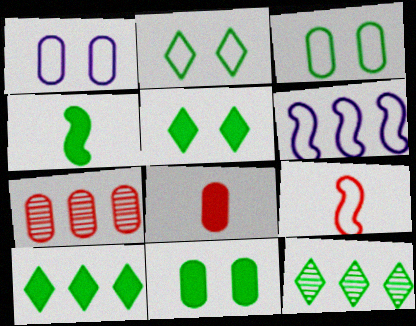[[3, 4, 12], 
[4, 10, 11], 
[6, 7, 10]]